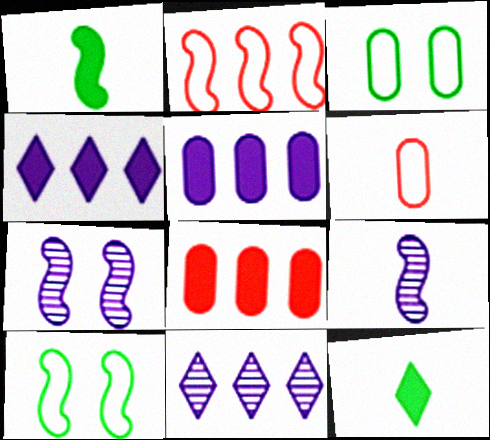[[1, 2, 7], 
[6, 9, 12]]